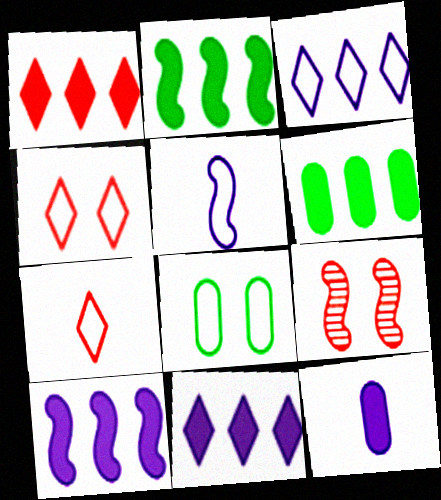[[1, 6, 10], 
[2, 5, 9]]